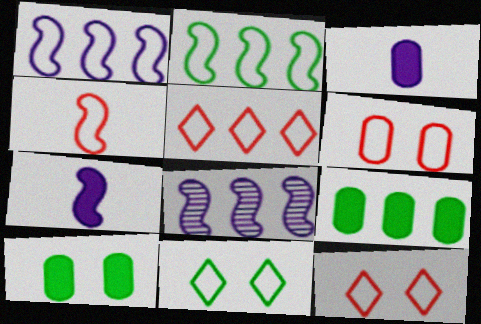[[4, 5, 6], 
[5, 8, 9]]